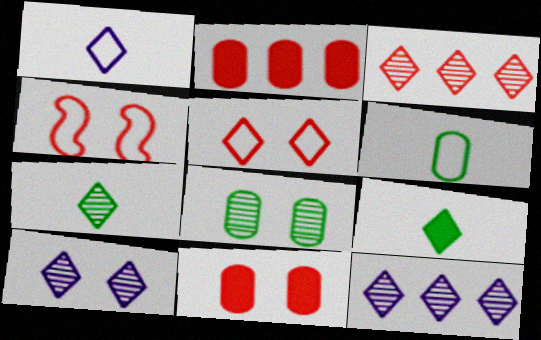[[3, 7, 10], 
[5, 9, 12]]